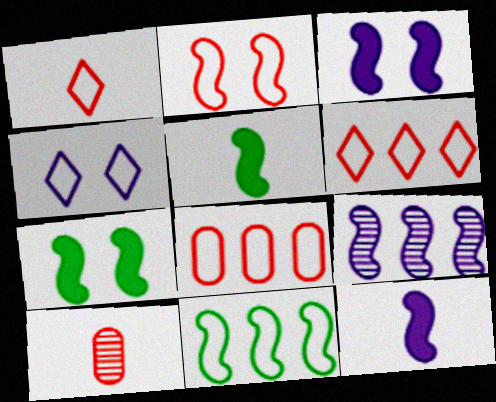[[1, 2, 8], 
[2, 5, 9]]